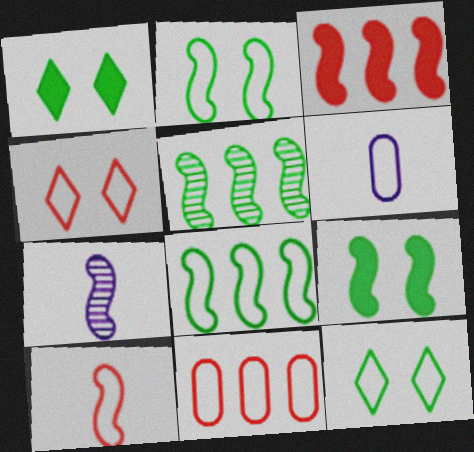[[1, 7, 11], 
[2, 3, 7], 
[4, 6, 8], 
[4, 10, 11]]